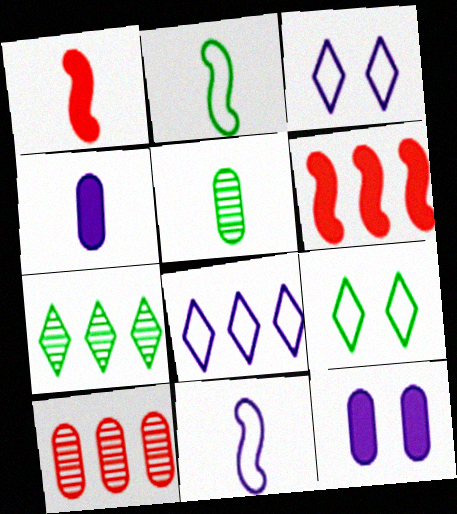[[3, 5, 6]]